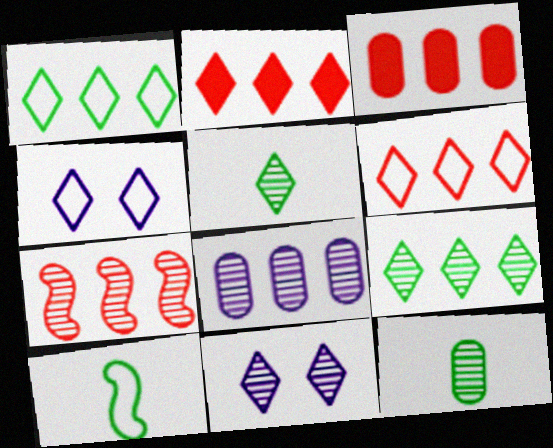[[2, 4, 5], 
[3, 6, 7], 
[3, 10, 11], 
[7, 8, 9], 
[7, 11, 12]]